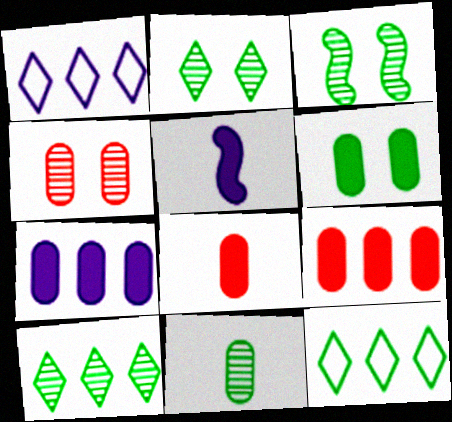[[1, 3, 8], 
[3, 10, 11], 
[4, 5, 12], 
[6, 7, 8]]